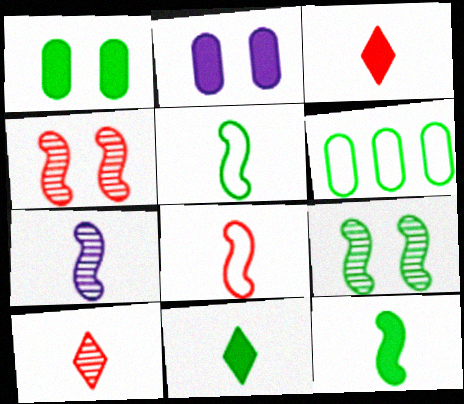[[6, 9, 11], 
[7, 8, 12]]